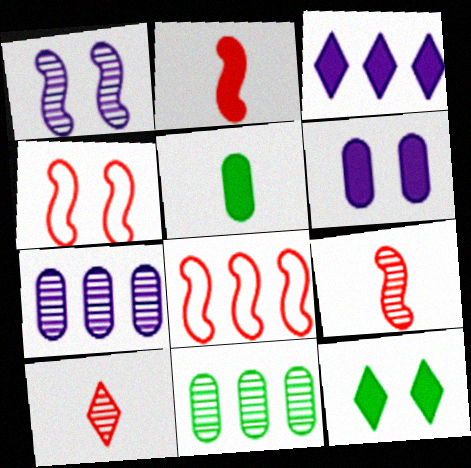[[1, 10, 11], 
[3, 8, 11]]